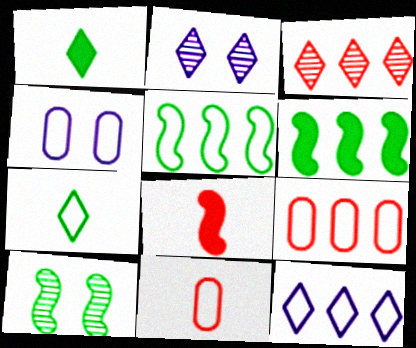[[2, 6, 11], 
[5, 9, 12]]